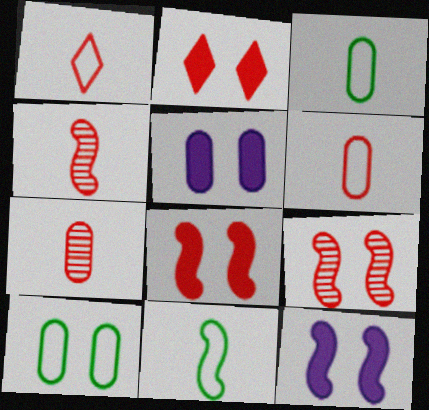[]